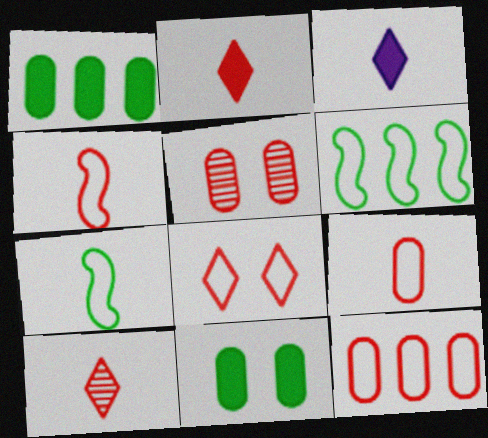[[3, 5, 6], 
[4, 8, 12]]